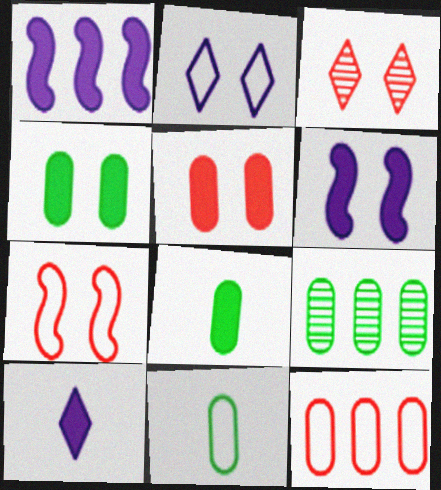[[1, 3, 11], 
[3, 5, 7], 
[4, 9, 11], 
[7, 9, 10]]